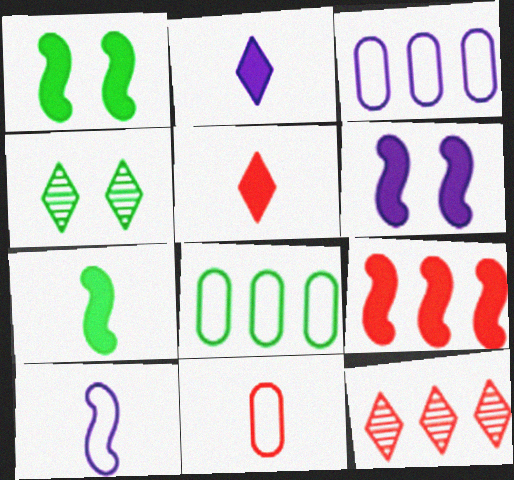[[4, 7, 8], 
[6, 7, 9]]